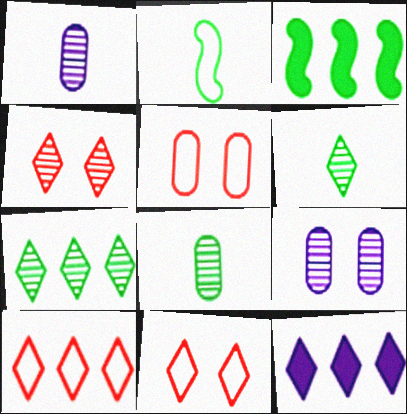[[1, 3, 11], 
[6, 11, 12], 
[7, 10, 12]]